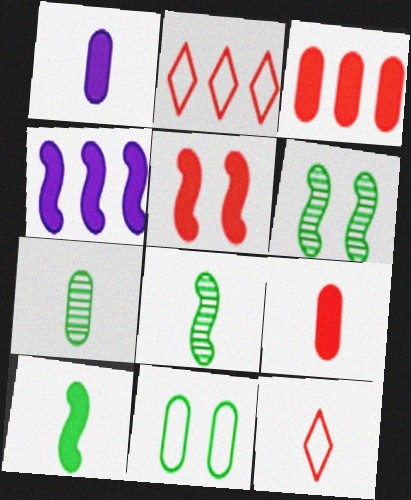[[1, 2, 6], 
[1, 8, 12], 
[4, 5, 10]]